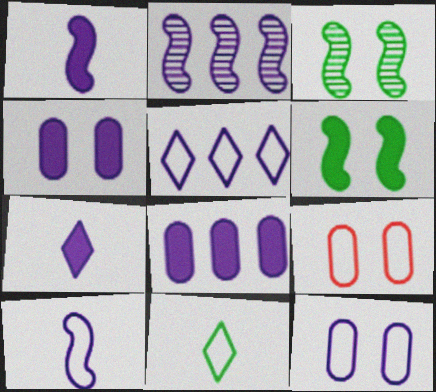[[2, 5, 8], 
[2, 7, 12], 
[5, 10, 12]]